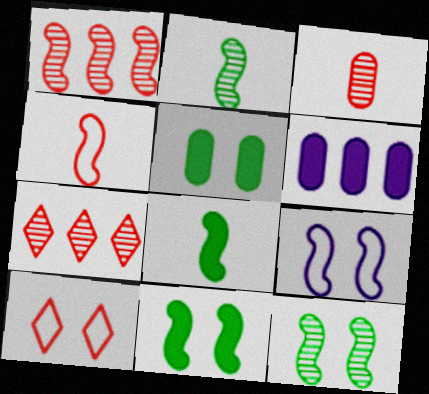[[1, 8, 9], 
[2, 6, 10]]